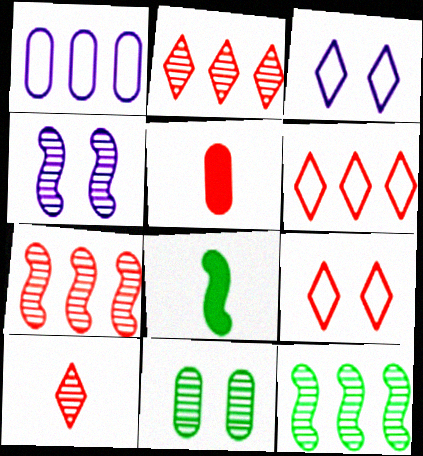[[1, 5, 11], 
[3, 5, 12], 
[5, 7, 9]]